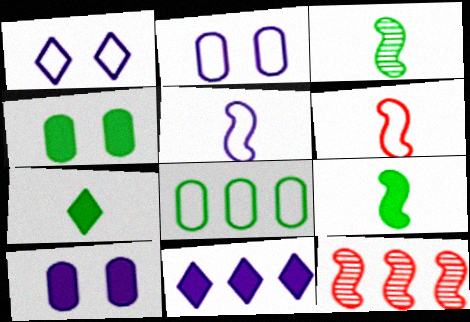[[1, 6, 8], 
[2, 7, 12], 
[8, 11, 12]]